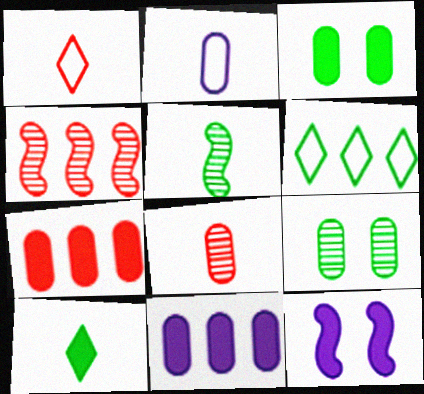[[2, 7, 9], 
[3, 5, 6], 
[4, 6, 11], 
[6, 8, 12], 
[7, 10, 12]]